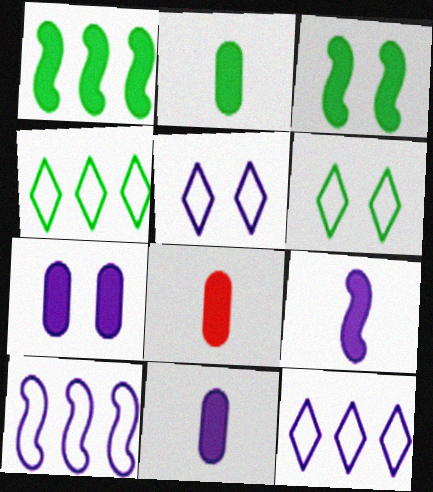[[2, 8, 11]]